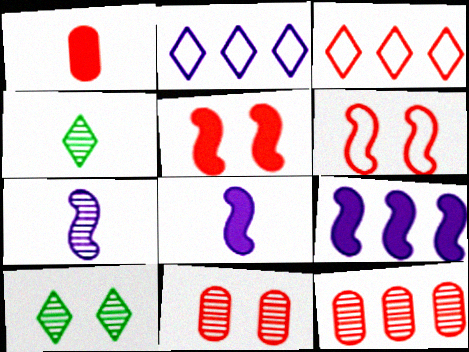[[7, 10, 12]]